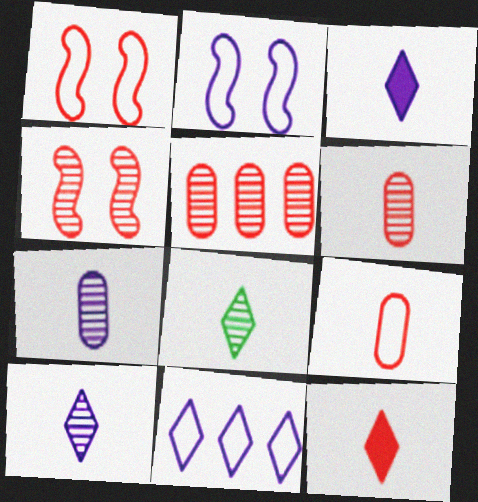[[1, 5, 12]]